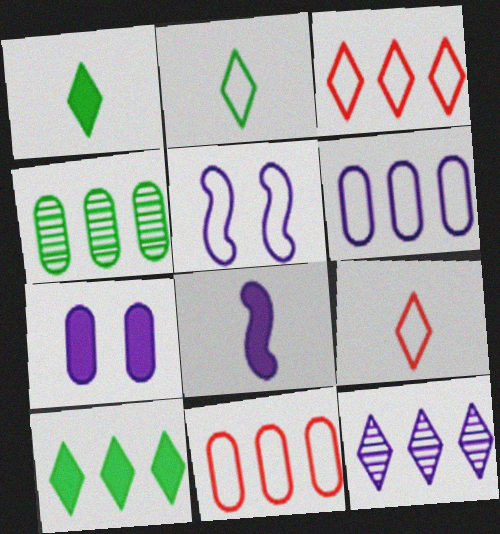[[2, 5, 11], 
[3, 10, 12]]